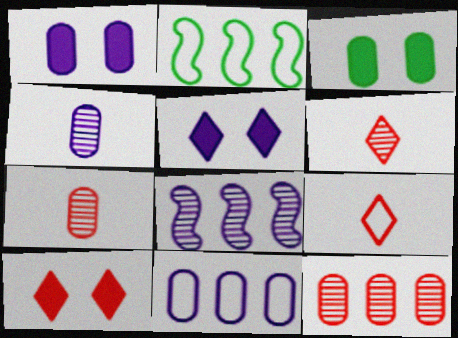[[1, 2, 6], 
[1, 4, 11], 
[2, 4, 10], 
[2, 5, 7], 
[3, 7, 11], 
[3, 8, 9]]